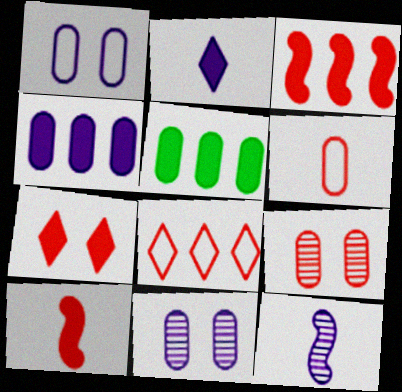[[5, 6, 11], 
[8, 9, 10]]